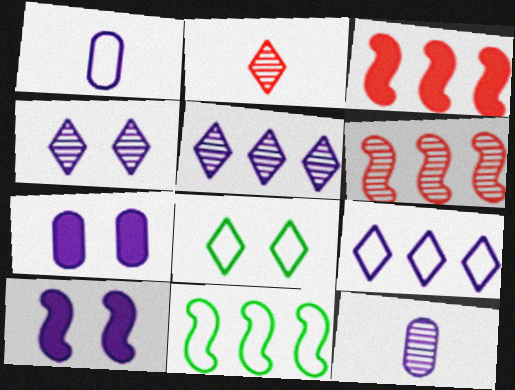[[1, 5, 10], 
[2, 7, 11], 
[3, 8, 12], 
[9, 10, 12]]